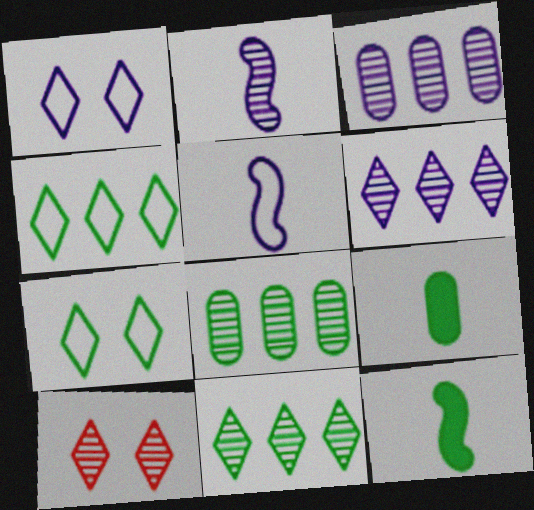[[2, 8, 10], 
[7, 8, 12]]